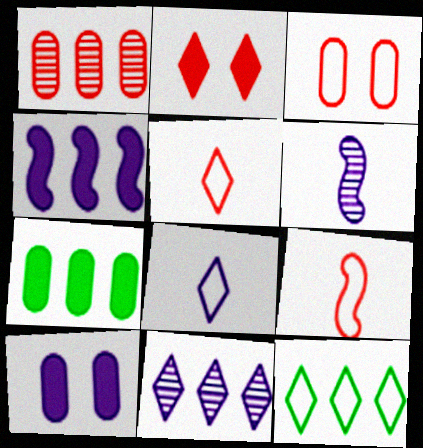[[1, 2, 9], 
[1, 4, 12]]